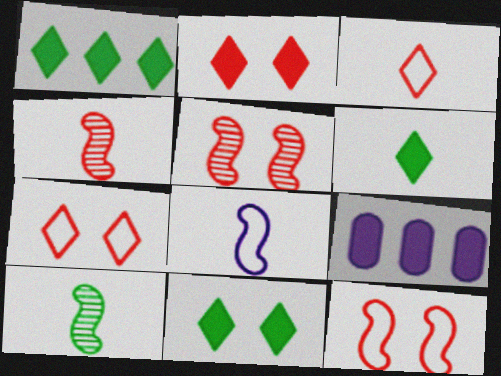[[1, 6, 11], 
[7, 9, 10]]